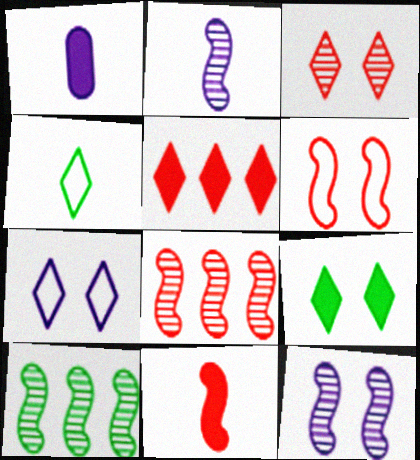[[3, 7, 9], 
[6, 8, 11]]